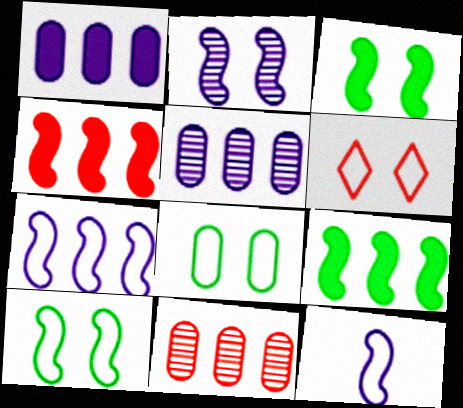[]